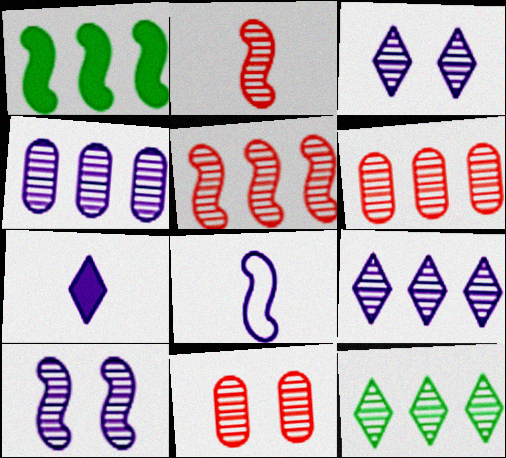[[4, 5, 12]]